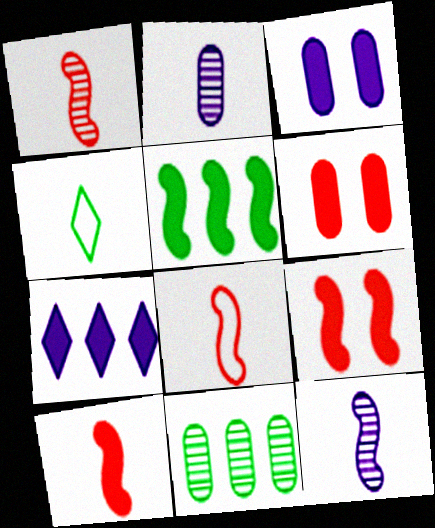[[1, 8, 10], 
[2, 4, 10]]